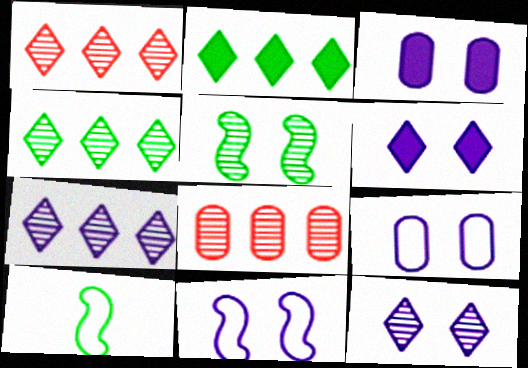[[1, 3, 10], 
[1, 4, 7], 
[3, 11, 12], 
[6, 8, 10]]